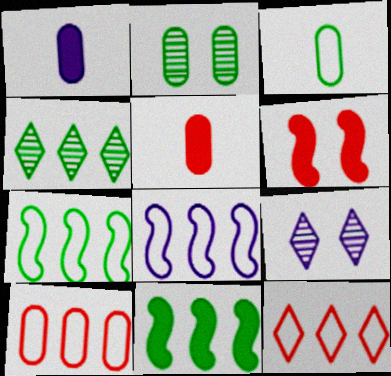[[1, 2, 10], 
[1, 8, 9], 
[5, 7, 9]]